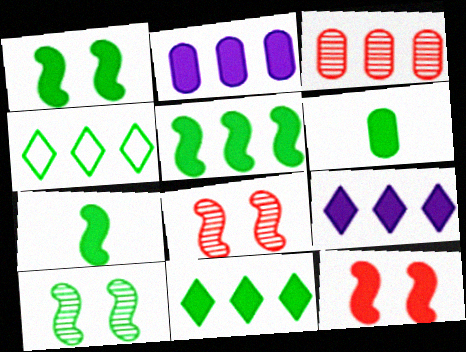[[1, 5, 7], 
[1, 6, 11], 
[4, 6, 10], 
[6, 9, 12]]